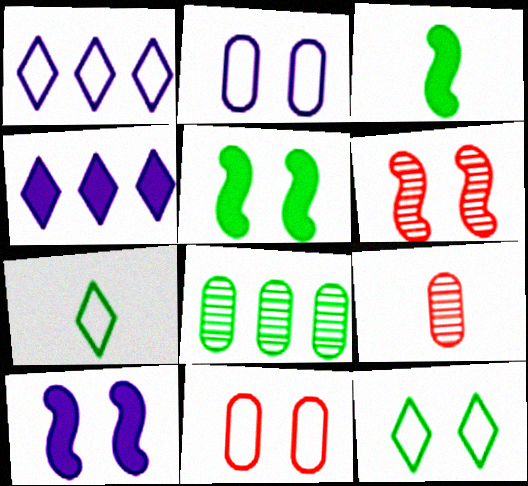[[1, 5, 9], 
[3, 8, 12], 
[5, 7, 8]]